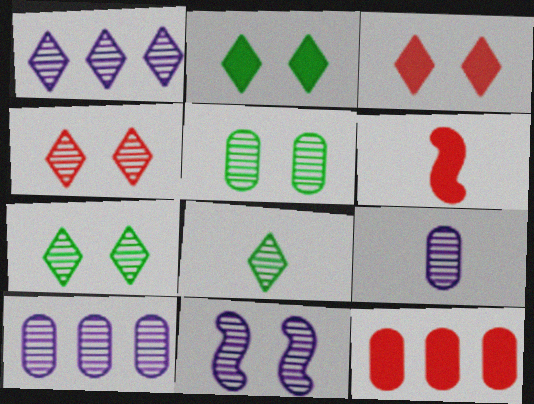[[1, 4, 8], 
[1, 9, 11], 
[3, 6, 12], 
[4, 5, 11]]